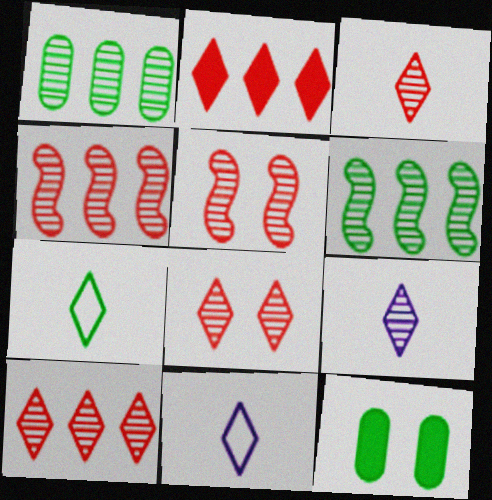[[1, 5, 9], 
[3, 8, 10], 
[4, 11, 12], 
[6, 7, 12]]